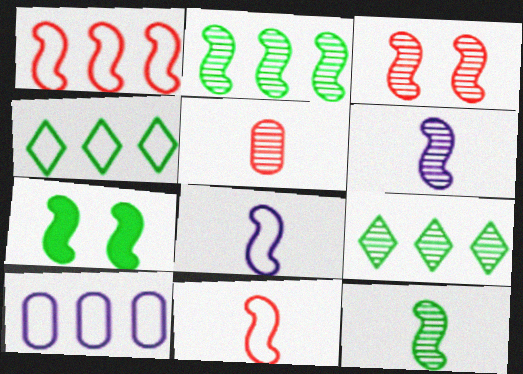[[1, 4, 10], 
[1, 6, 7], 
[2, 3, 6]]